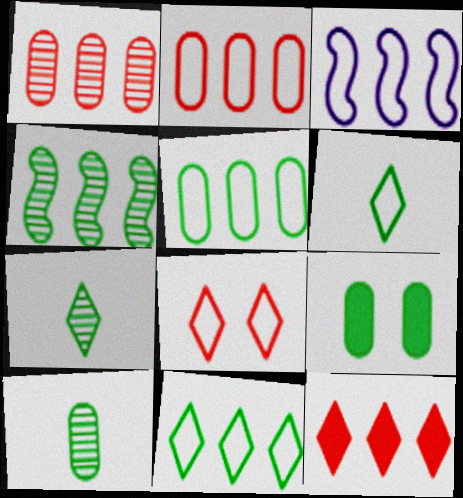[[2, 3, 11], 
[4, 6, 9], 
[5, 9, 10]]